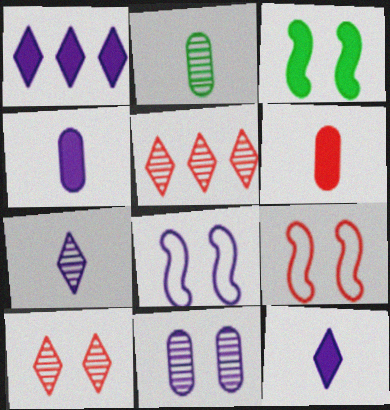[[1, 2, 9], 
[1, 3, 6], 
[5, 6, 9]]